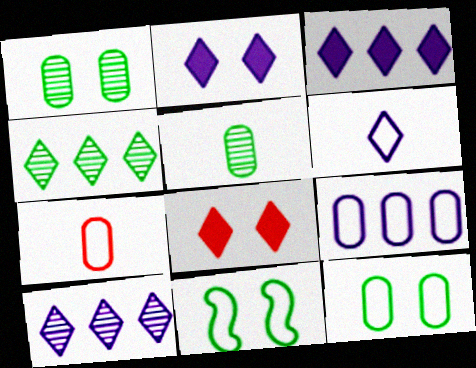[[2, 6, 10], 
[4, 6, 8], 
[7, 9, 12]]